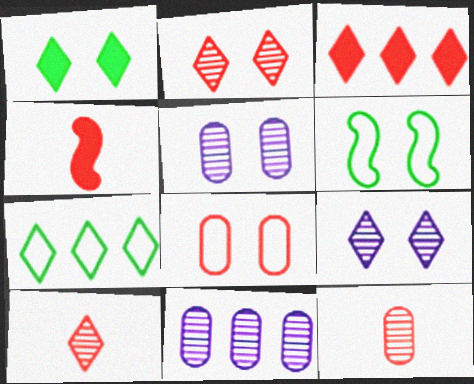[[4, 5, 7]]